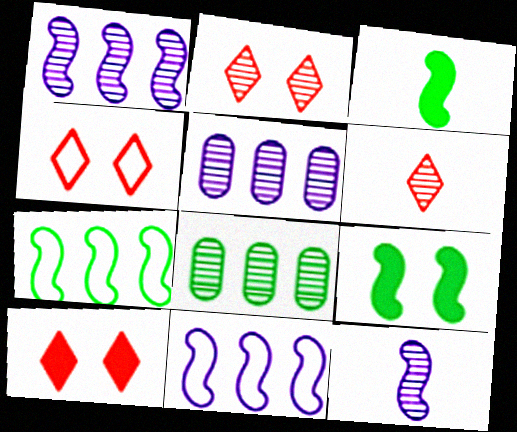[[2, 4, 10], 
[2, 8, 12], 
[3, 4, 5]]